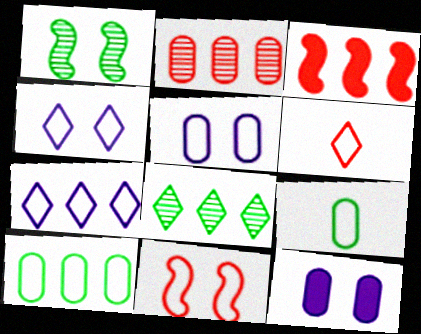[[2, 9, 12], 
[7, 9, 11]]